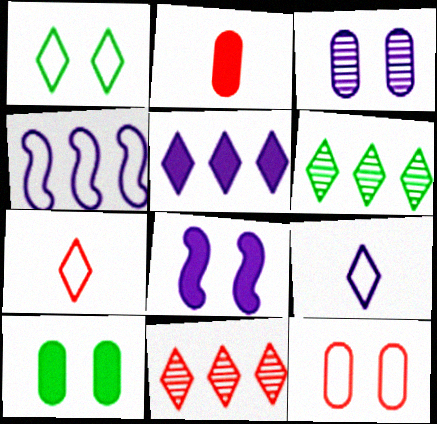[[3, 10, 12]]